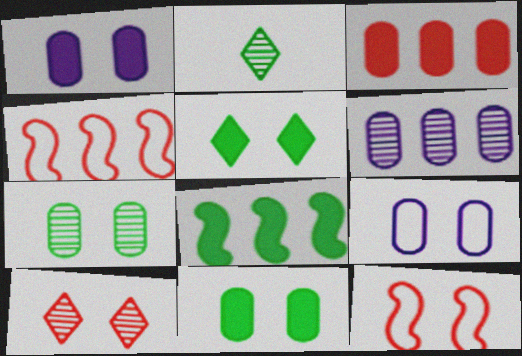[[1, 2, 4]]